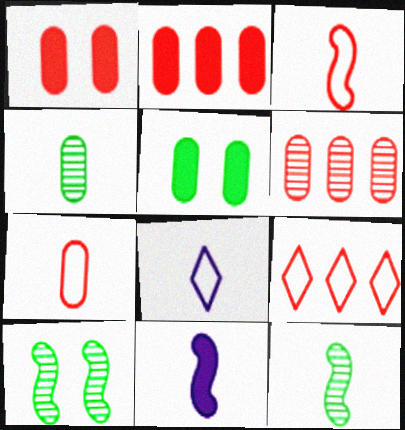[[1, 6, 7], 
[2, 8, 10], 
[3, 11, 12]]